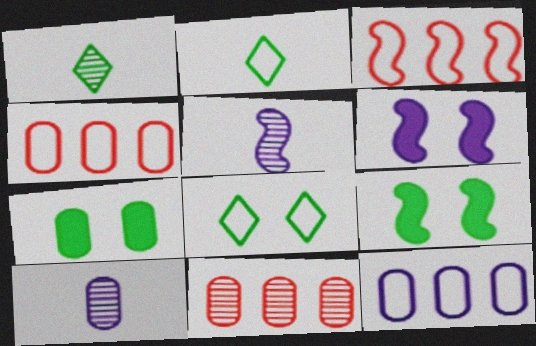[[1, 4, 6], 
[2, 6, 11], 
[3, 5, 9], 
[4, 7, 10]]